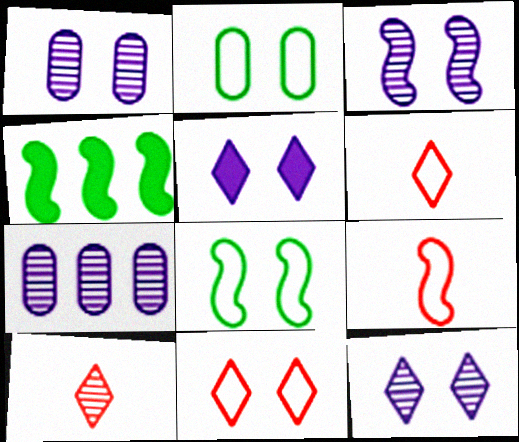[[1, 3, 12], 
[1, 4, 6], 
[3, 4, 9]]